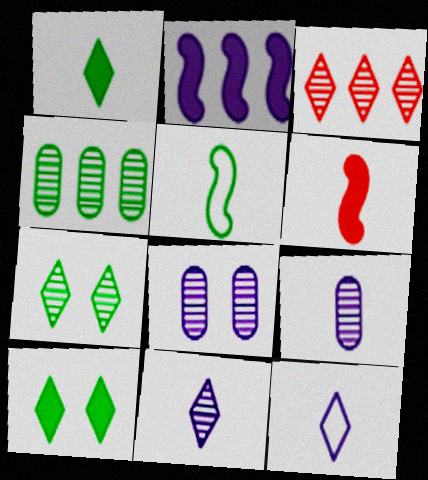[[2, 8, 12], 
[3, 7, 11], 
[3, 10, 12], 
[4, 5, 10]]